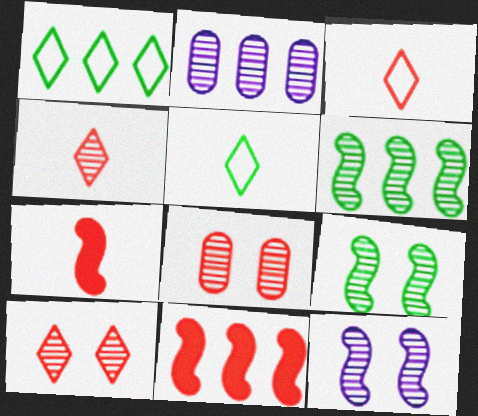[[1, 2, 11], 
[2, 4, 9], 
[3, 8, 11]]